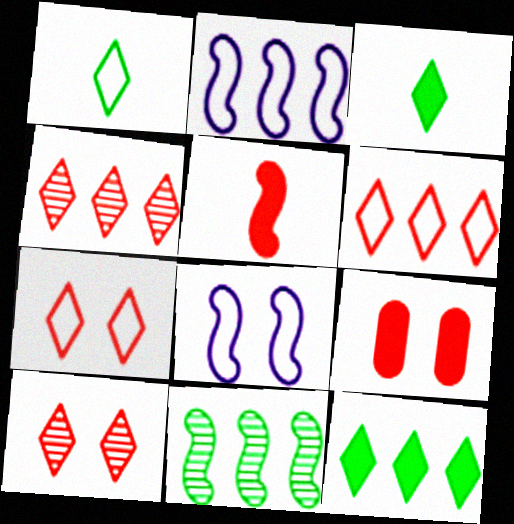[[5, 8, 11]]